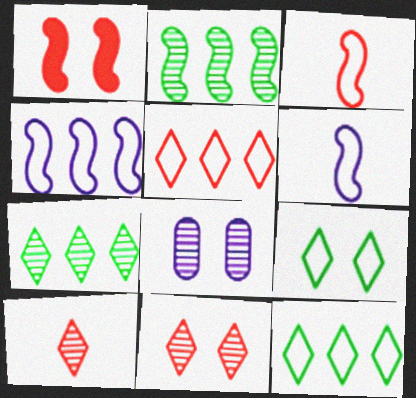[[1, 2, 6], 
[1, 8, 9], 
[2, 8, 10]]